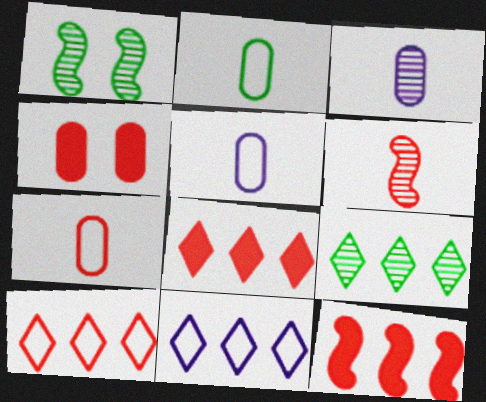[[1, 5, 8], 
[2, 5, 7], 
[4, 6, 10], 
[8, 9, 11]]